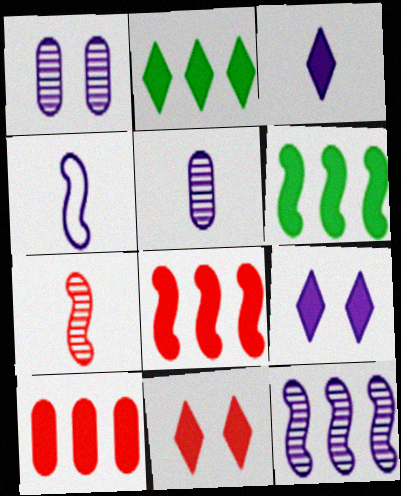[[2, 3, 11], 
[3, 4, 5]]